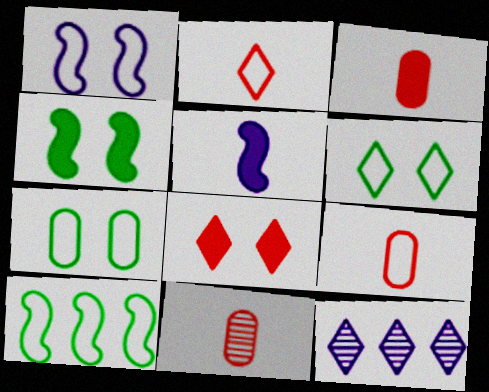[[3, 9, 11], 
[4, 9, 12]]